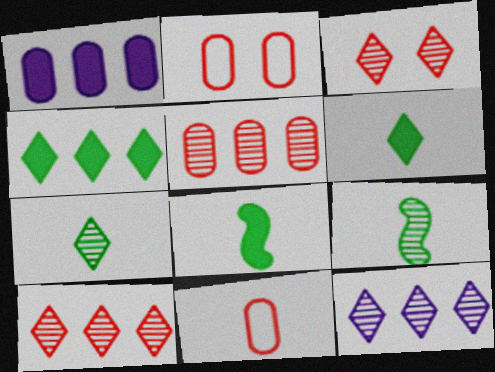[[2, 8, 12], 
[3, 7, 12]]